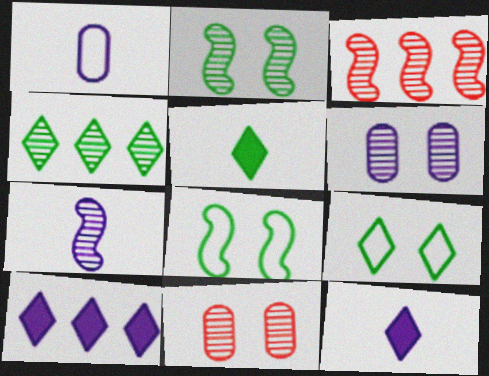[[1, 7, 12], 
[2, 3, 7], 
[4, 5, 9], 
[4, 7, 11]]